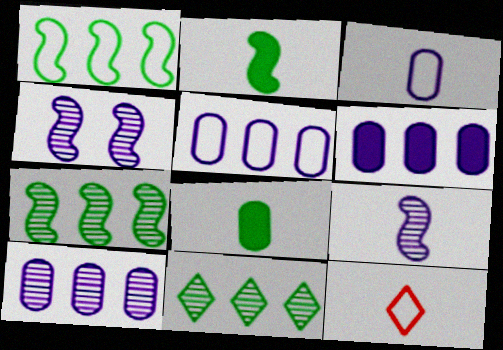[[5, 6, 10], 
[8, 9, 12]]